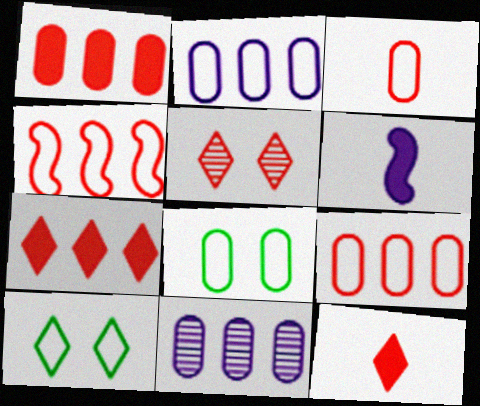[[2, 3, 8]]